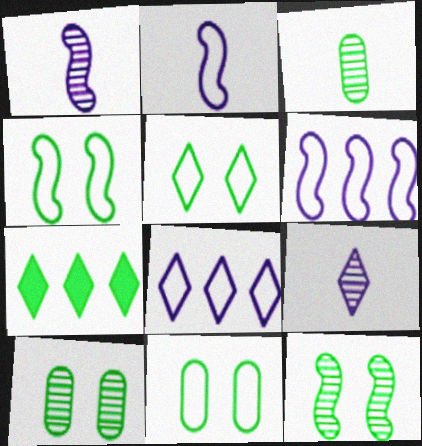[[3, 4, 7], 
[4, 5, 11]]